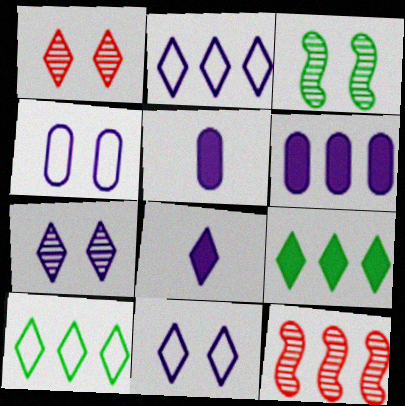[[1, 8, 10], 
[2, 7, 8], 
[6, 10, 12]]